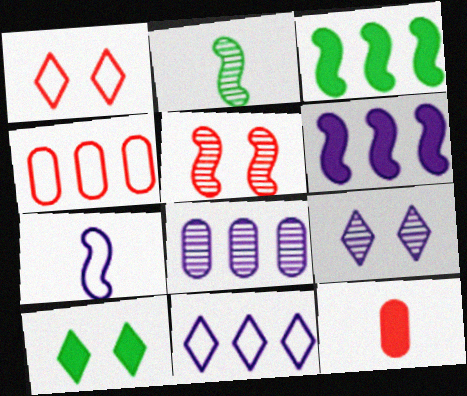[[1, 9, 10], 
[3, 5, 7], 
[6, 8, 11], 
[6, 10, 12]]